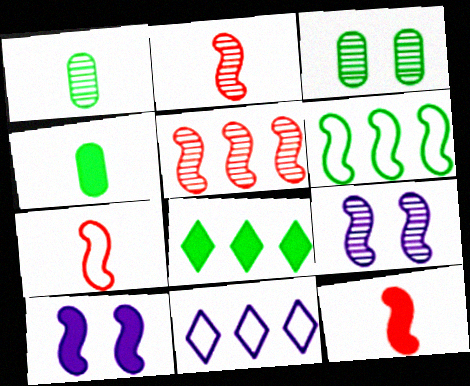[[2, 6, 10], 
[2, 7, 12], 
[3, 11, 12], 
[6, 9, 12]]